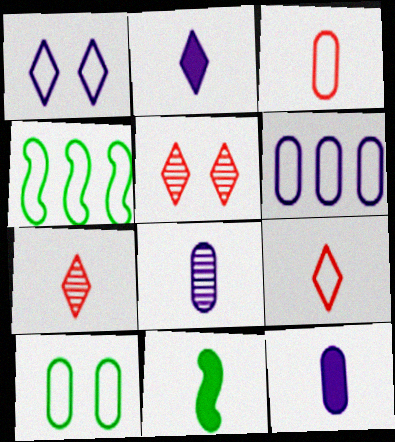[[1, 3, 4], 
[3, 6, 10], 
[4, 5, 12], 
[5, 6, 11], 
[8, 9, 11]]